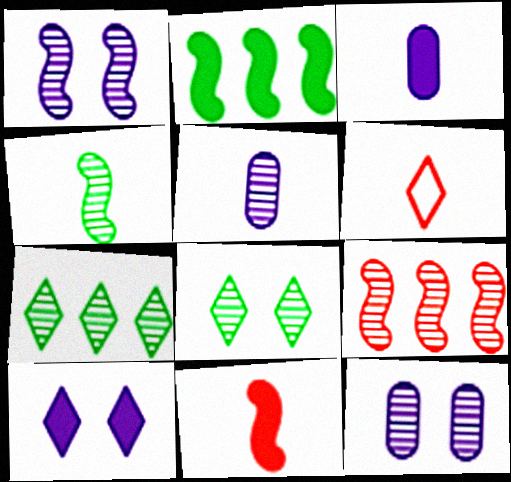[[1, 4, 9], 
[2, 6, 12], 
[3, 4, 6], 
[5, 8, 9], 
[6, 7, 10]]